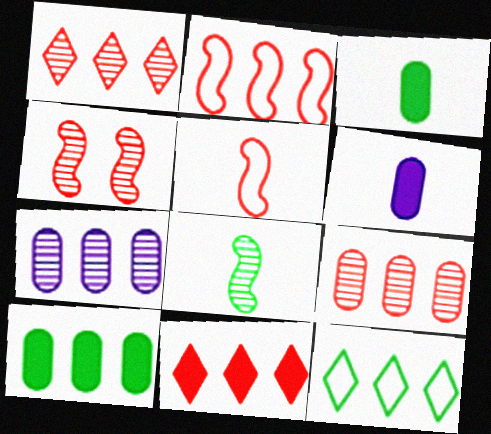[[2, 9, 11], 
[4, 6, 12]]